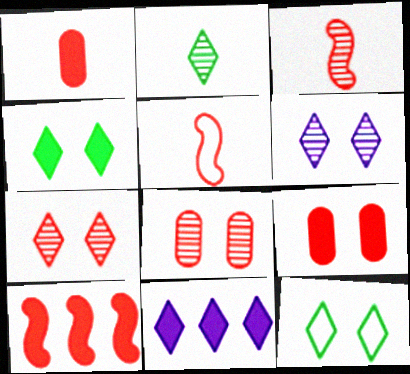[]